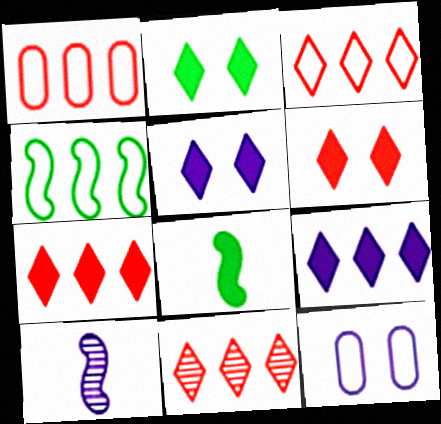[[1, 2, 10], 
[2, 5, 6], 
[3, 7, 11], 
[8, 11, 12], 
[9, 10, 12]]